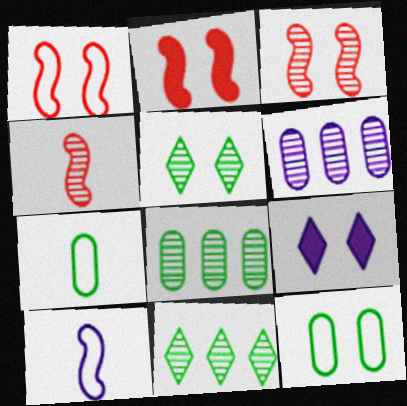[[1, 2, 3], 
[3, 9, 12], 
[4, 5, 6], 
[6, 9, 10]]